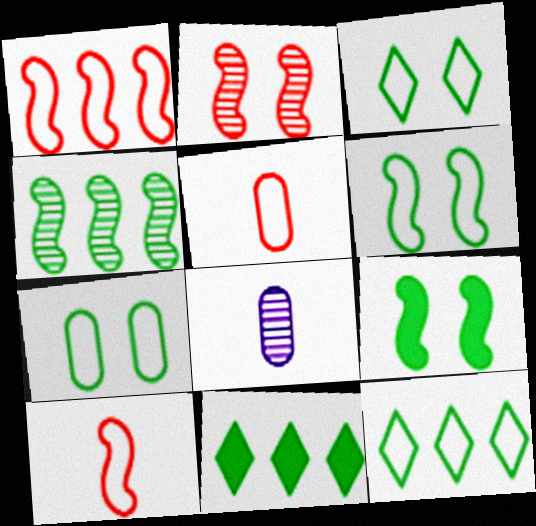[[3, 6, 7]]